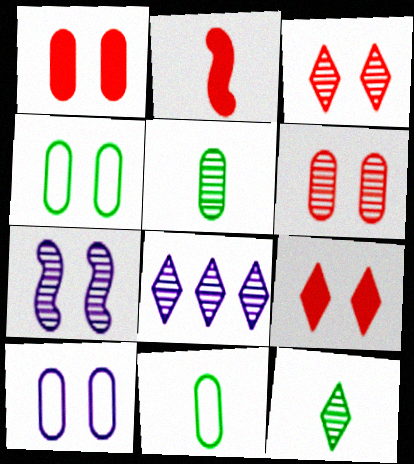[[2, 4, 8], 
[3, 8, 12], 
[4, 7, 9]]